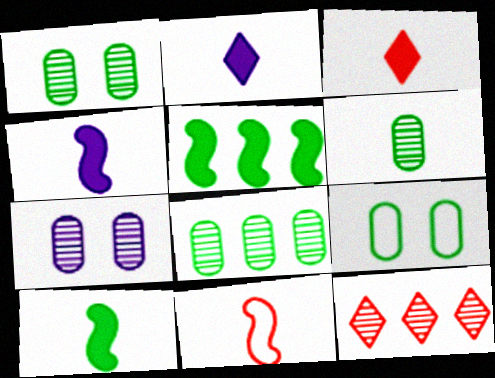[[1, 6, 8], 
[2, 6, 11], 
[4, 9, 12]]